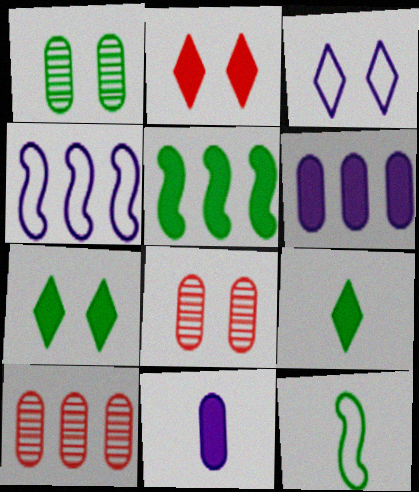[[2, 5, 11], 
[4, 8, 9]]